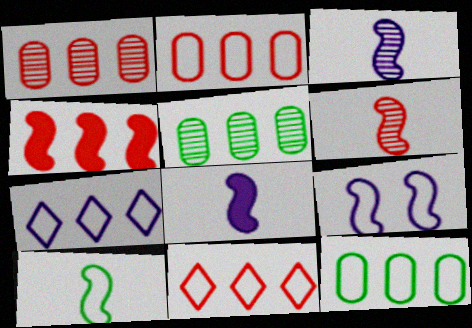[[1, 4, 11], 
[4, 5, 7], 
[6, 8, 10]]